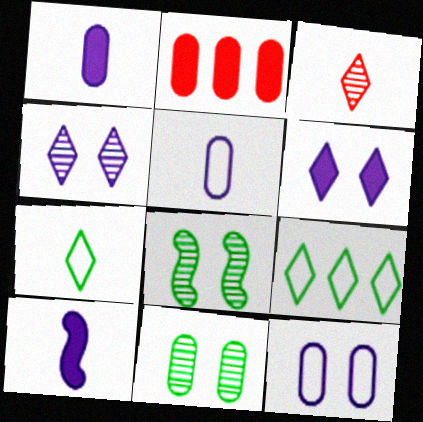[[2, 5, 11], 
[3, 6, 9]]